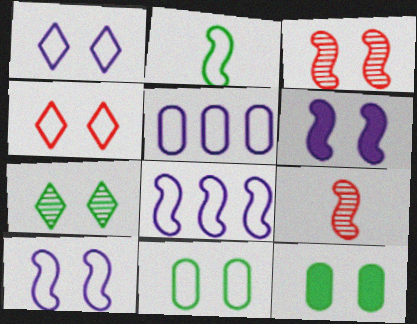[[1, 3, 12], 
[2, 4, 5], 
[4, 10, 11]]